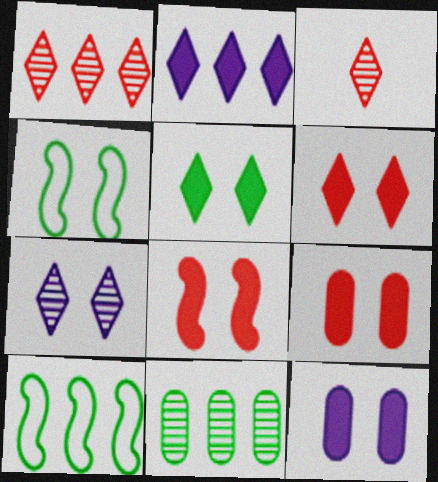[[3, 10, 12], 
[4, 7, 9], 
[5, 8, 12], 
[6, 8, 9]]